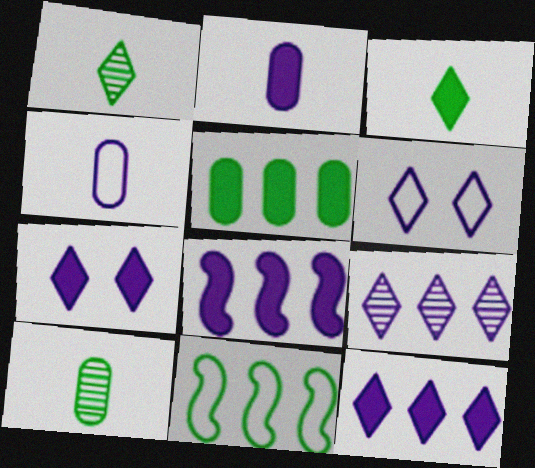[[2, 7, 8]]